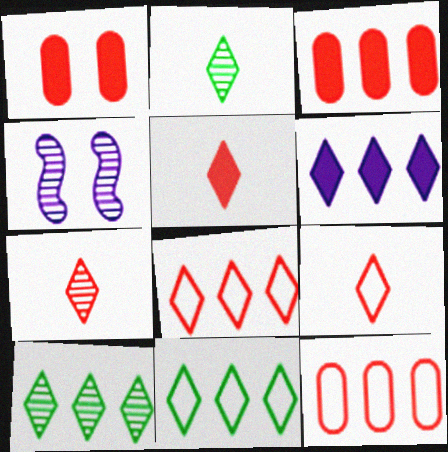[[5, 7, 9], 
[6, 8, 10]]